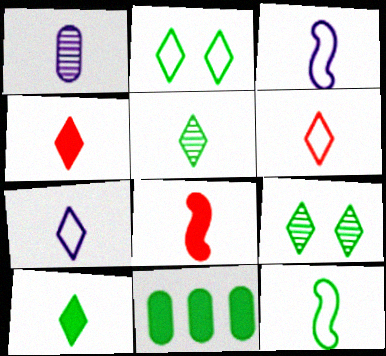[[1, 4, 12], 
[4, 5, 7], 
[9, 11, 12]]